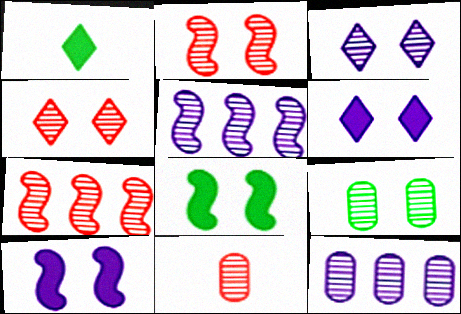[[2, 3, 9], 
[4, 7, 11], 
[9, 11, 12]]